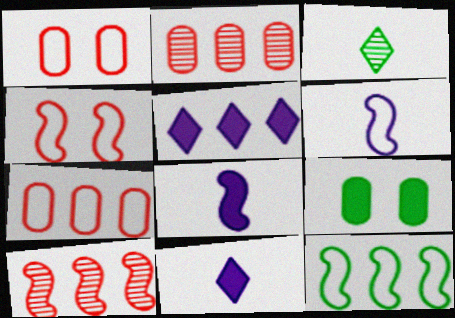[[2, 5, 12], 
[3, 9, 12], 
[4, 6, 12]]